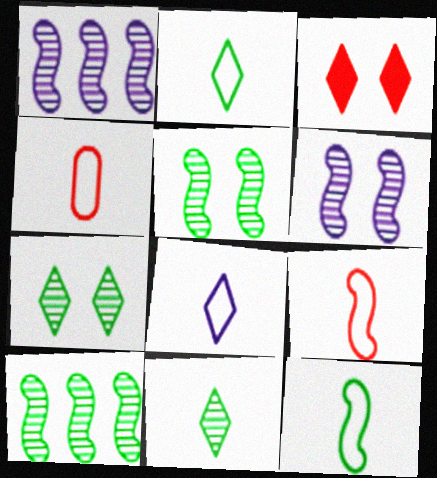[[4, 8, 12]]